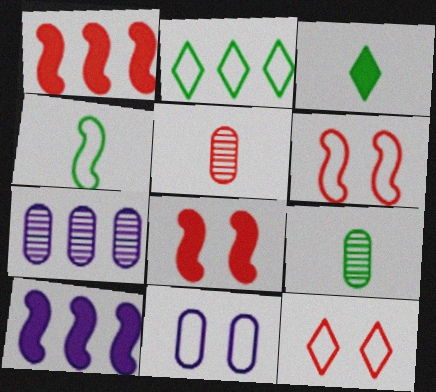[[1, 2, 7], 
[1, 5, 12], 
[3, 4, 9], 
[3, 6, 7], 
[9, 10, 12]]